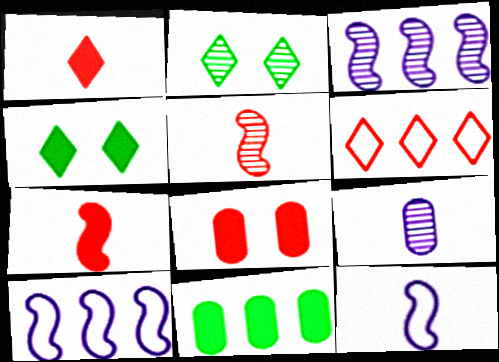[[3, 6, 11], 
[5, 6, 8]]